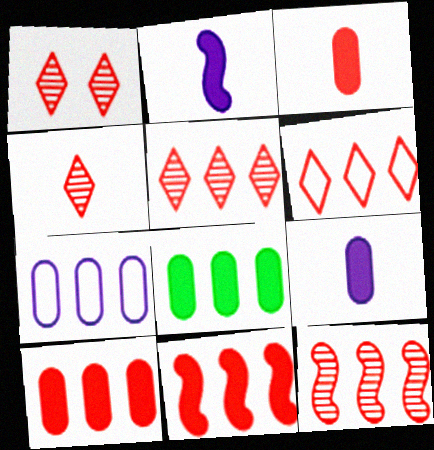[[1, 4, 5], 
[6, 10, 12]]